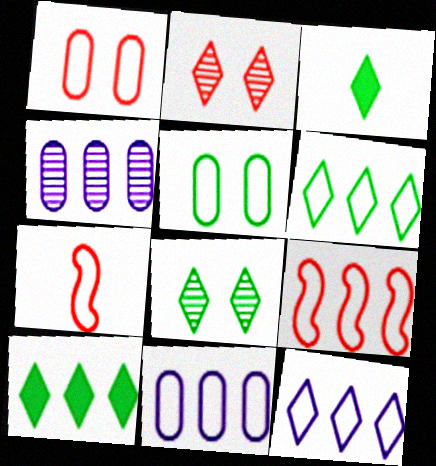[[2, 3, 12], 
[3, 6, 8], 
[4, 9, 10], 
[5, 7, 12], 
[6, 9, 11]]